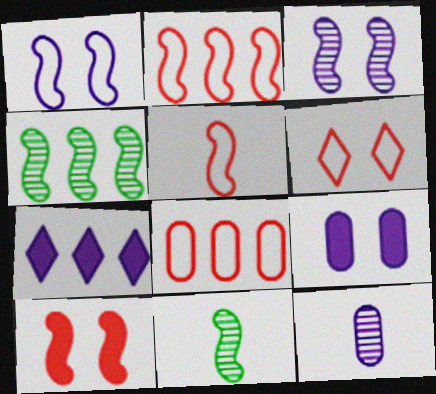[[1, 7, 12], 
[4, 7, 8], 
[5, 6, 8]]